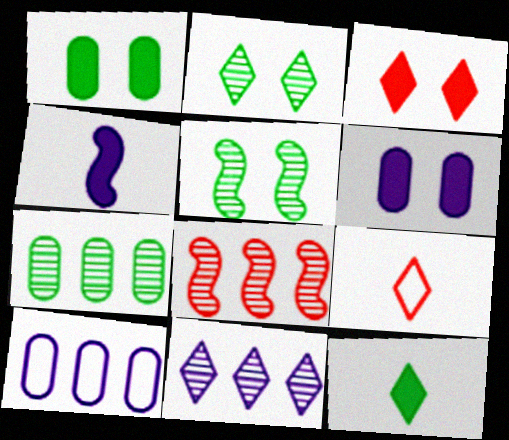[[7, 8, 11]]